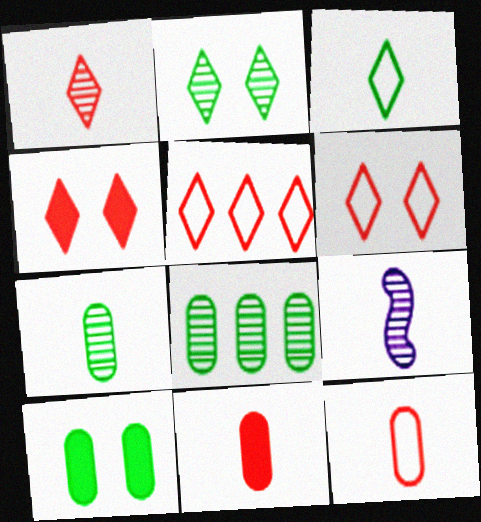[[1, 4, 5], 
[1, 7, 9], 
[3, 9, 11], 
[5, 9, 10]]